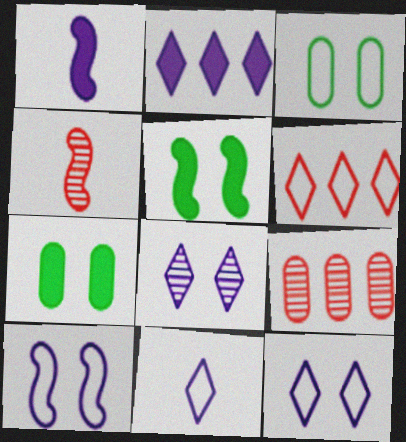[[2, 3, 4], 
[2, 8, 11], 
[5, 9, 11]]